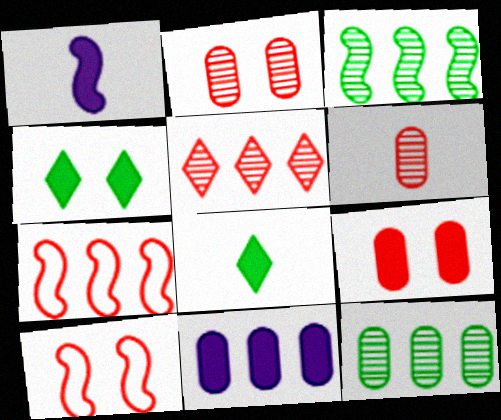[[1, 3, 10]]